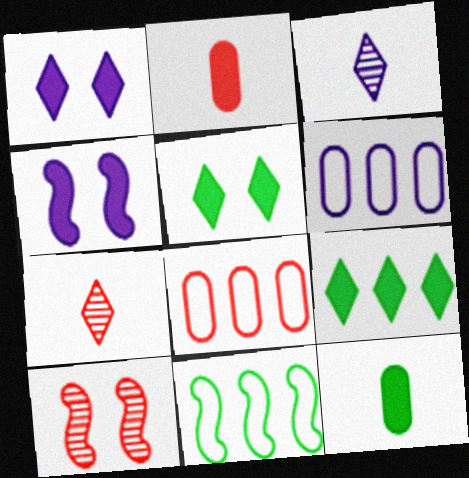[[2, 4, 9], 
[3, 4, 6]]